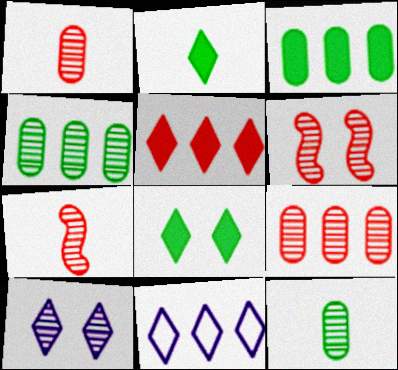[[4, 7, 10]]